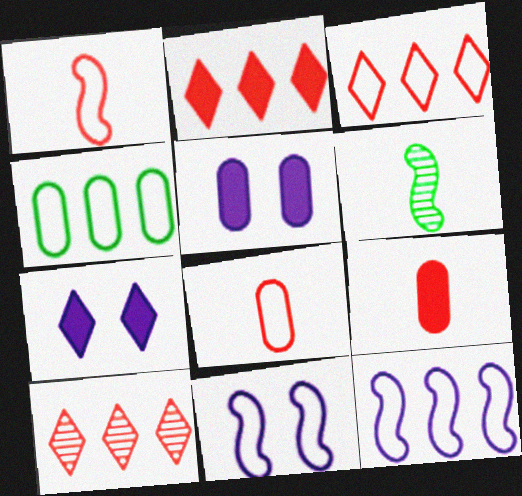[[2, 3, 10], 
[3, 4, 12], 
[3, 5, 6]]